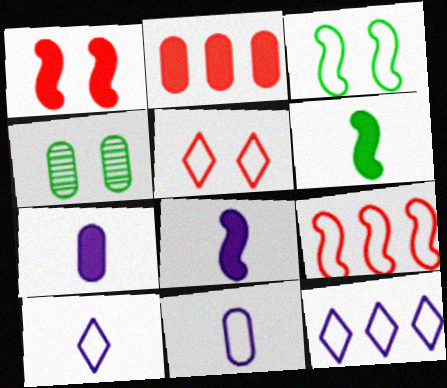[[2, 4, 11]]